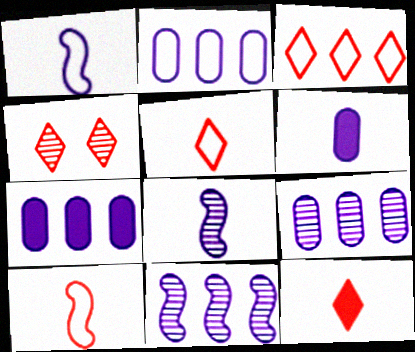[[2, 7, 9], 
[3, 4, 12]]